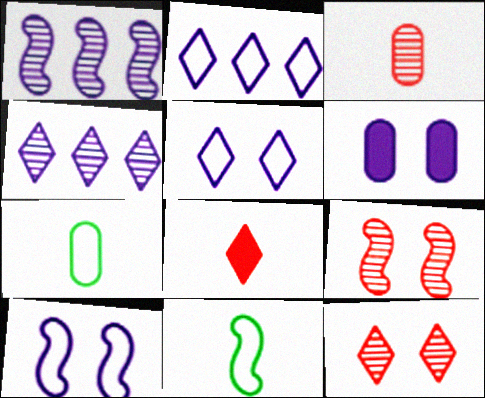[]